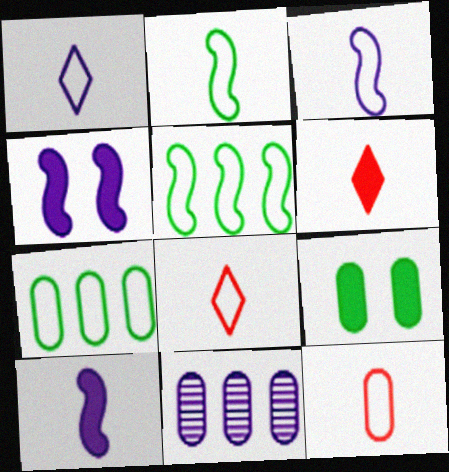[[1, 2, 12], 
[1, 4, 11], 
[9, 11, 12]]